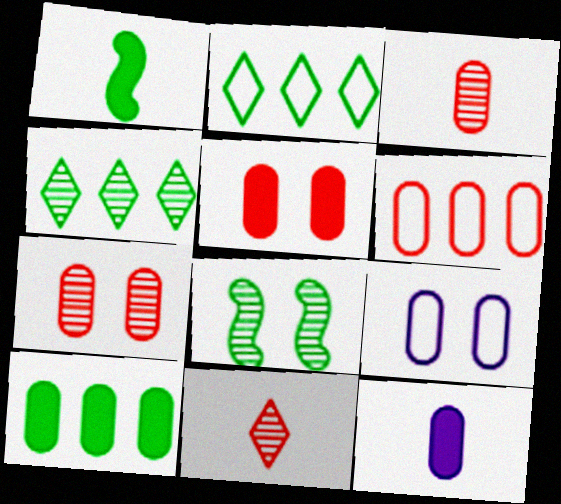[[3, 5, 6], 
[3, 9, 10], 
[5, 10, 12]]